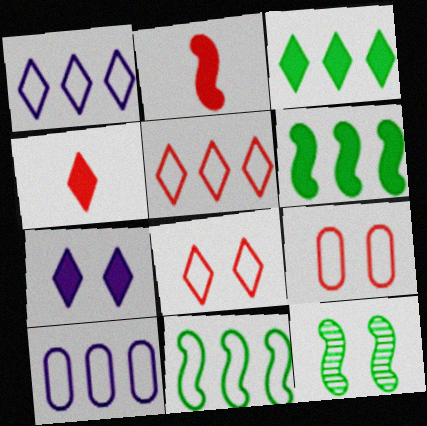[[3, 4, 7], 
[4, 10, 12], 
[5, 10, 11], 
[7, 9, 12]]